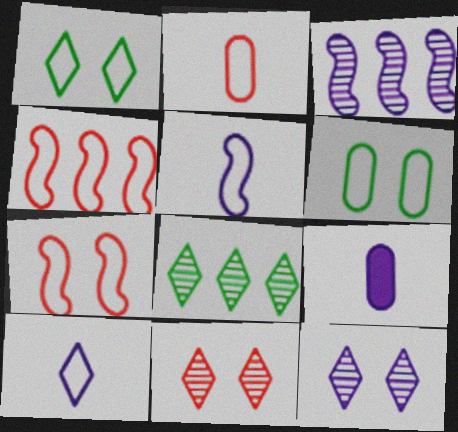[[4, 6, 10], 
[7, 8, 9]]